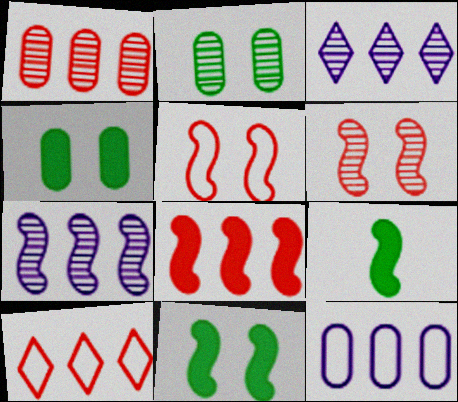[[1, 8, 10], 
[5, 7, 9]]